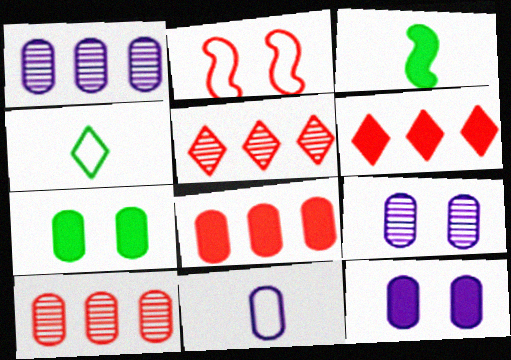[[1, 11, 12], 
[3, 6, 12], 
[7, 10, 11]]